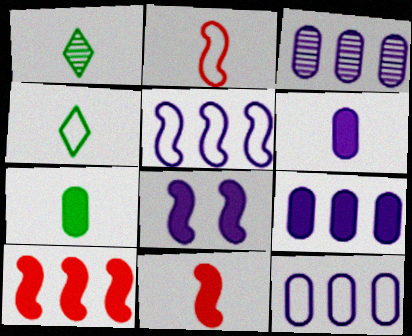[[1, 2, 6], 
[3, 9, 12]]